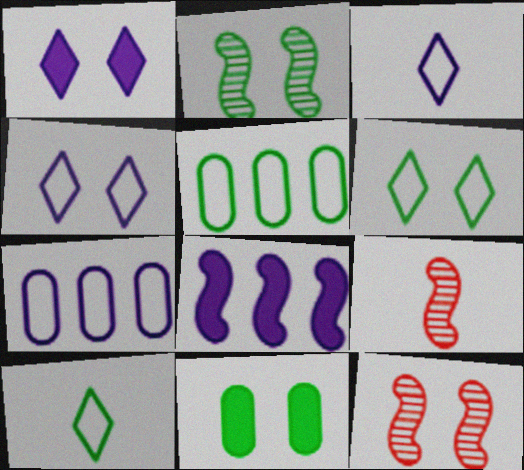[[1, 5, 9], 
[2, 6, 11], 
[4, 11, 12]]